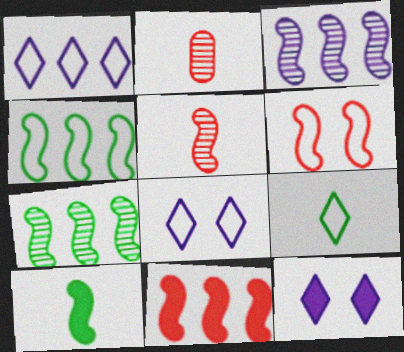[[2, 4, 12], 
[3, 4, 11], 
[3, 6, 10], 
[5, 6, 11]]